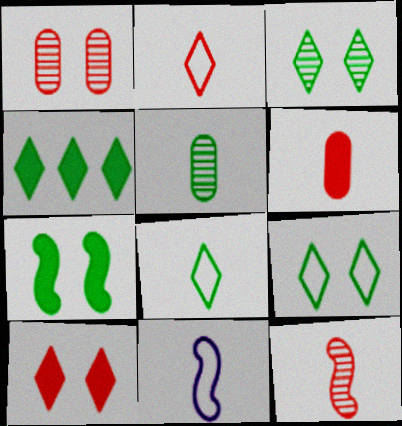[[1, 4, 11], 
[2, 6, 12], 
[3, 4, 8]]